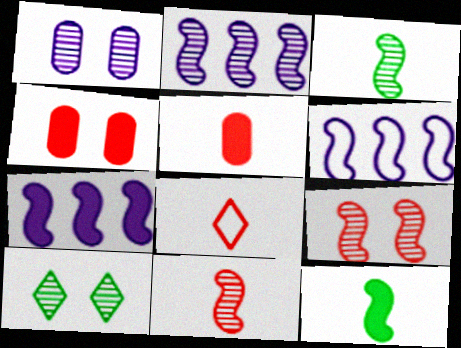[[1, 9, 10], 
[2, 3, 9], 
[2, 6, 7], 
[5, 6, 10], 
[5, 8, 11], 
[6, 9, 12]]